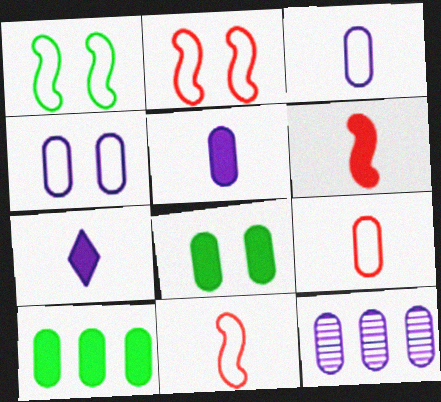[[4, 5, 12], 
[8, 9, 12]]